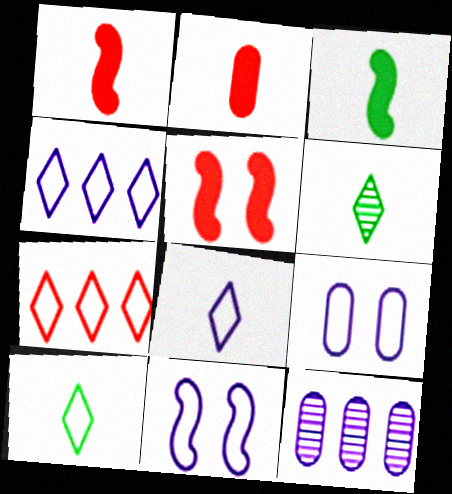[[5, 10, 12]]